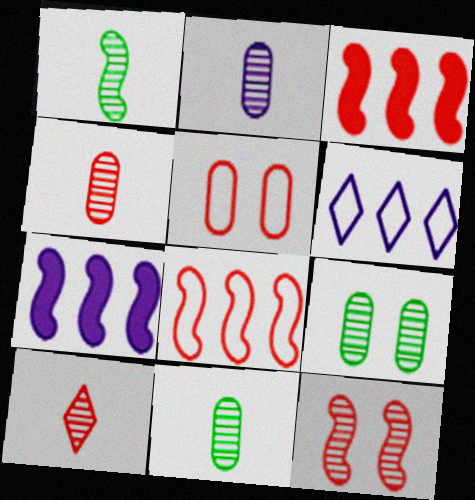[[1, 2, 10], 
[2, 4, 11], 
[3, 5, 10]]